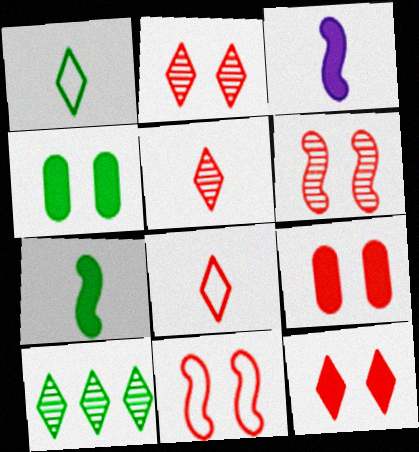[[2, 9, 11]]